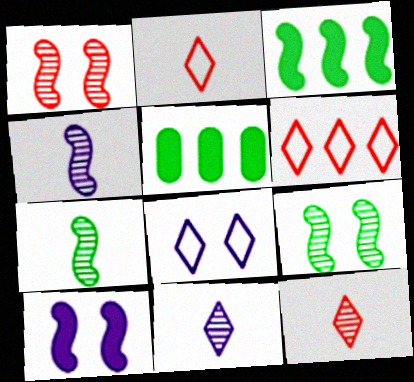[]